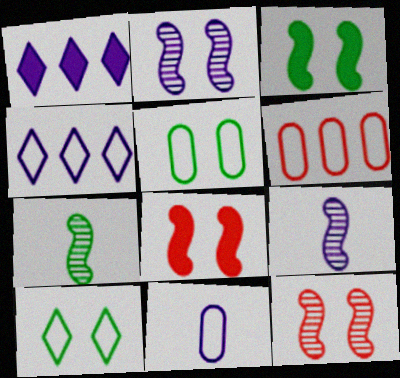[[1, 2, 11], 
[5, 6, 11]]